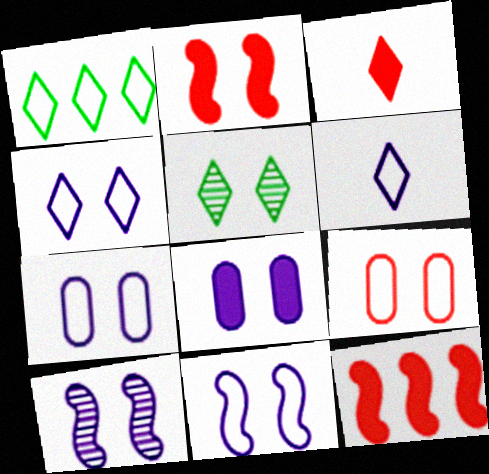[[2, 5, 7], 
[4, 7, 11], 
[4, 8, 10]]